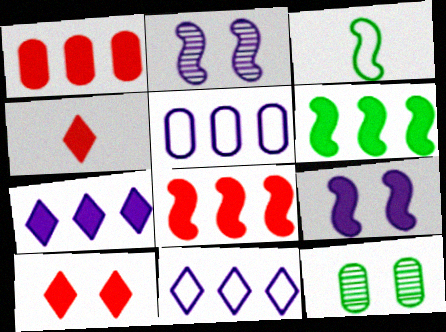[[1, 6, 7], 
[2, 3, 8]]